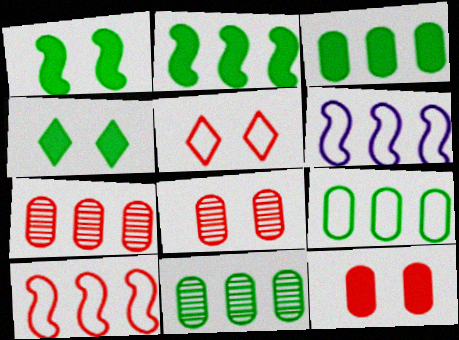[[3, 9, 11]]